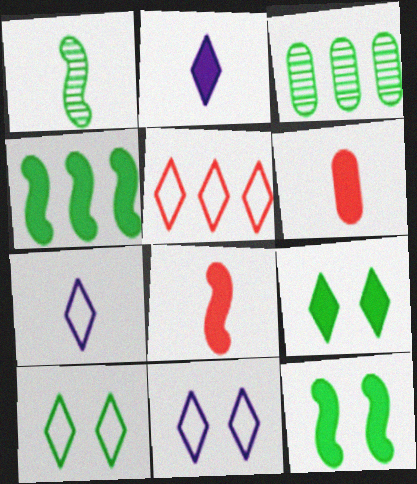[[1, 6, 7], 
[3, 8, 11], 
[5, 7, 10]]